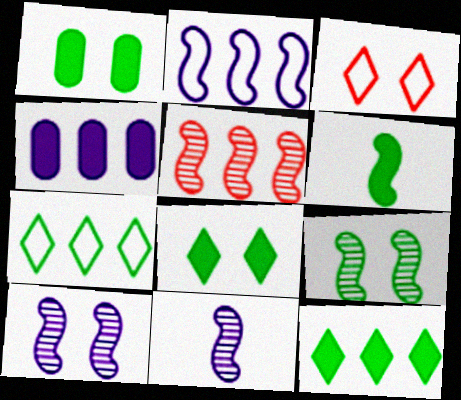[[1, 3, 10], 
[1, 6, 12], 
[4, 5, 7], 
[5, 9, 11]]